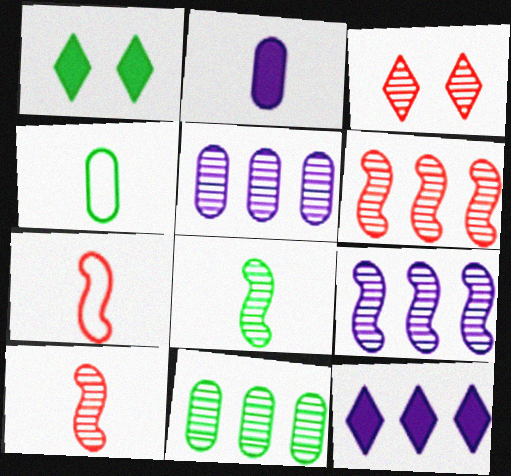[[1, 5, 7], 
[3, 5, 8]]